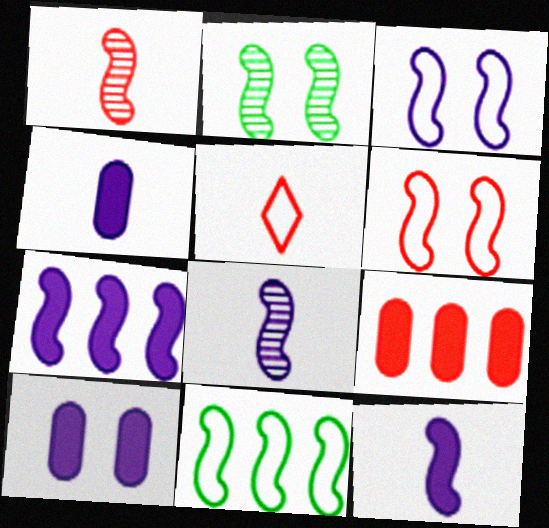[[3, 7, 8]]